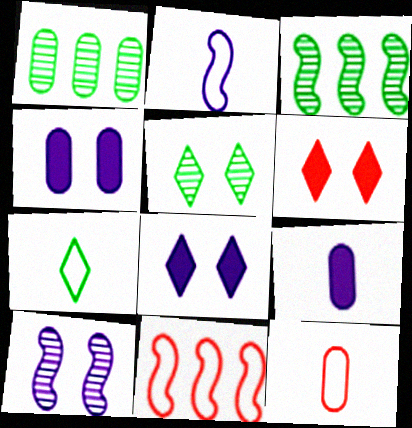[[1, 2, 6], 
[1, 4, 12], 
[2, 7, 12], 
[3, 8, 12], 
[5, 9, 11]]